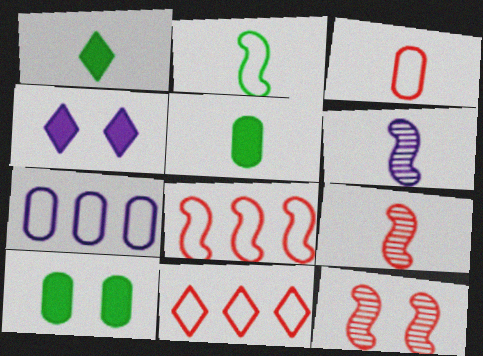[[1, 3, 6], 
[1, 7, 12], 
[4, 6, 7], 
[6, 10, 11]]